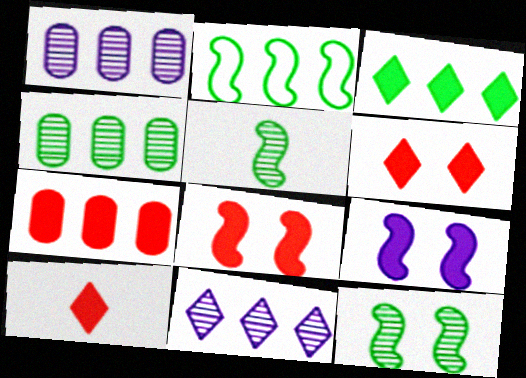[[2, 3, 4], 
[2, 7, 11], 
[7, 8, 10]]